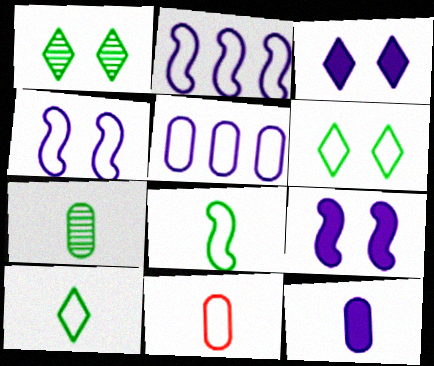[[2, 6, 11], 
[7, 11, 12]]